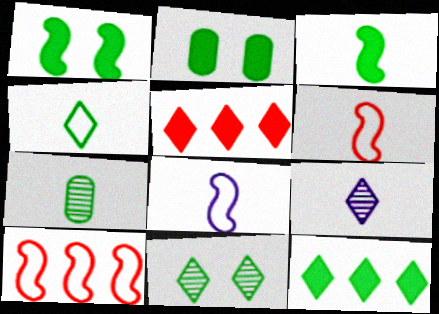[[2, 3, 12], 
[2, 9, 10], 
[3, 4, 7], 
[4, 11, 12]]